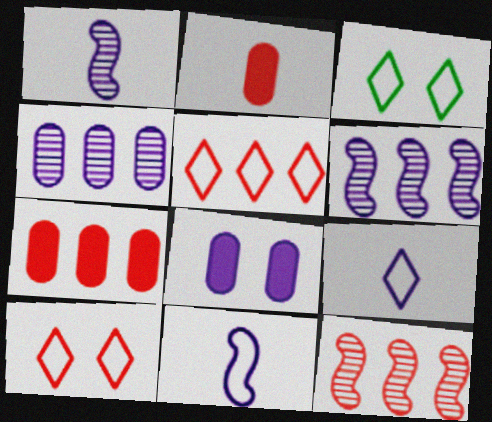[[1, 3, 7], 
[2, 3, 6], 
[2, 10, 12], 
[3, 5, 9], 
[5, 7, 12], 
[6, 8, 9]]